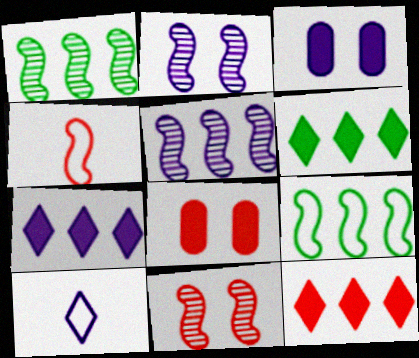[[1, 8, 10], 
[3, 5, 10], 
[6, 7, 12]]